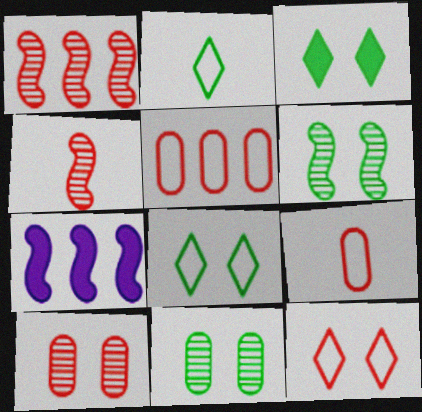[[2, 7, 10]]